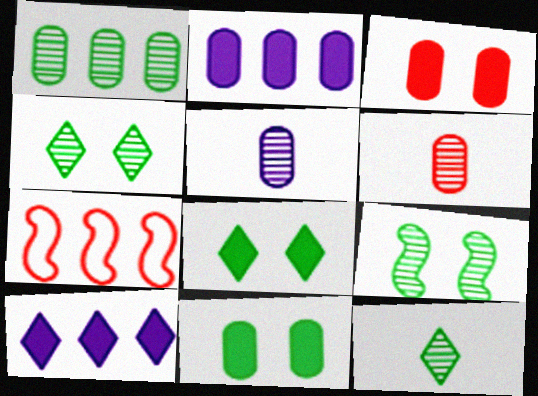[[1, 7, 10], 
[1, 9, 12], 
[5, 7, 8]]